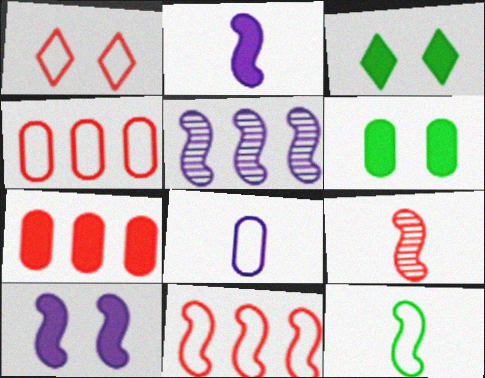[[1, 7, 9], 
[2, 3, 7], 
[2, 9, 12]]